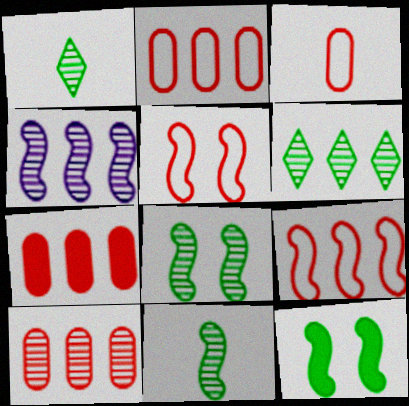[[2, 7, 10], 
[4, 6, 10]]